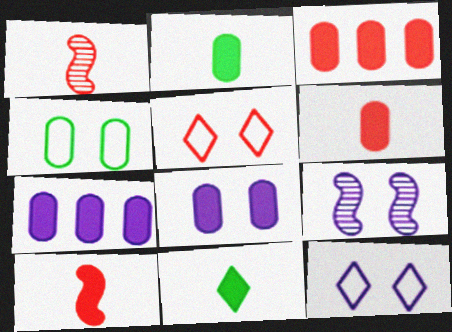[[1, 3, 5], 
[2, 3, 8], 
[8, 9, 12]]